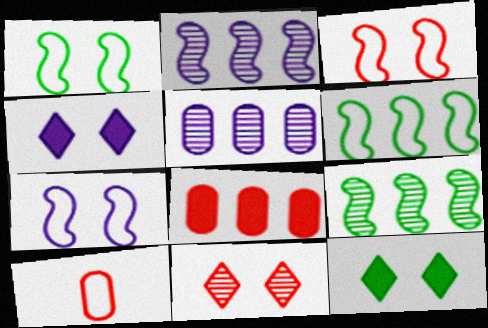[[1, 3, 7], 
[2, 10, 12], 
[4, 9, 10]]